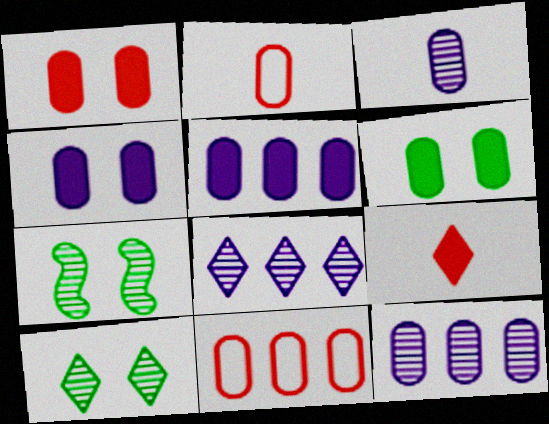[[1, 4, 6], 
[2, 6, 12], 
[3, 6, 11]]